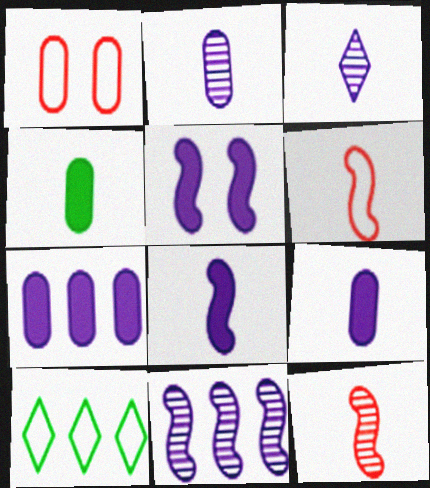[[3, 4, 6]]